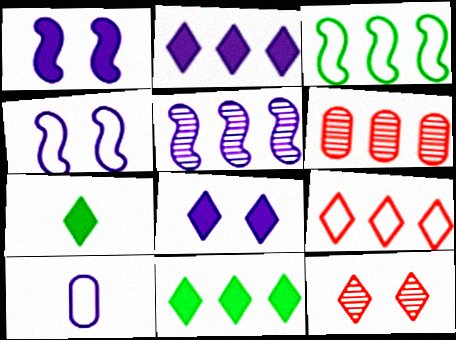[[2, 3, 6], 
[4, 6, 7], 
[5, 8, 10]]